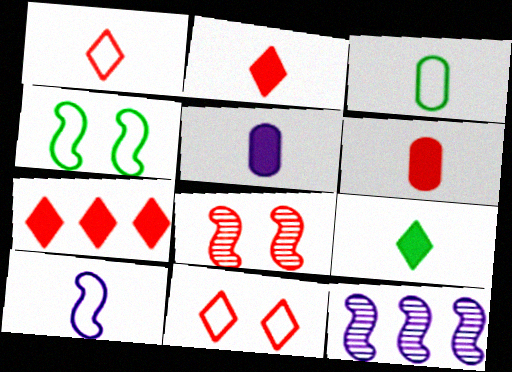[[1, 3, 10]]